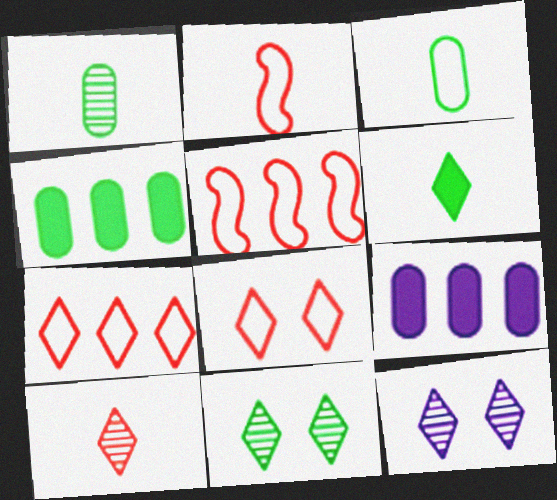[[2, 4, 12], 
[2, 9, 11], 
[6, 7, 12]]